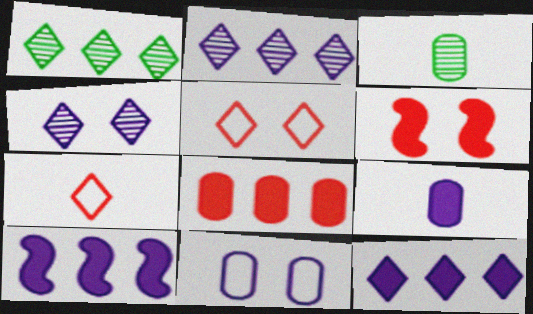[[3, 5, 10], 
[3, 8, 11]]